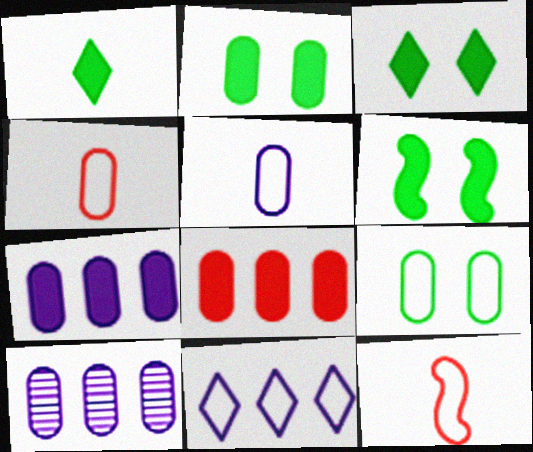[[2, 3, 6], 
[2, 4, 10], 
[3, 10, 12], 
[9, 11, 12]]